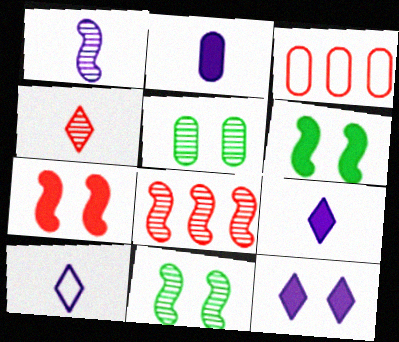[[1, 2, 10], 
[1, 8, 11], 
[2, 3, 5], 
[3, 4, 7], 
[3, 9, 11]]